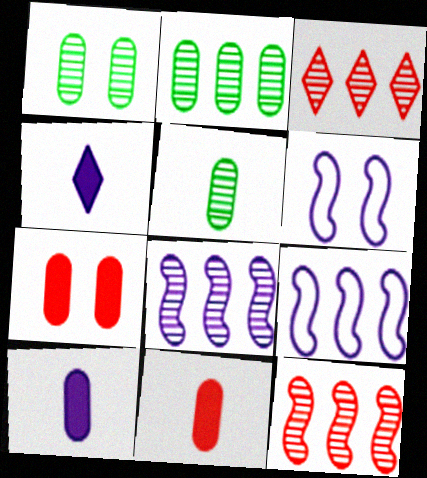[[1, 2, 5], 
[2, 3, 8]]